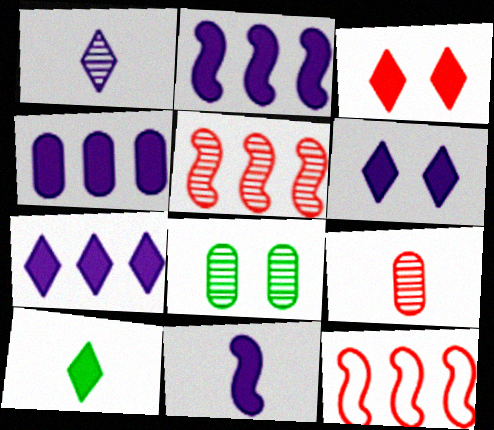[[1, 5, 8], 
[2, 4, 7], 
[3, 7, 10], 
[3, 9, 12], 
[4, 6, 11]]